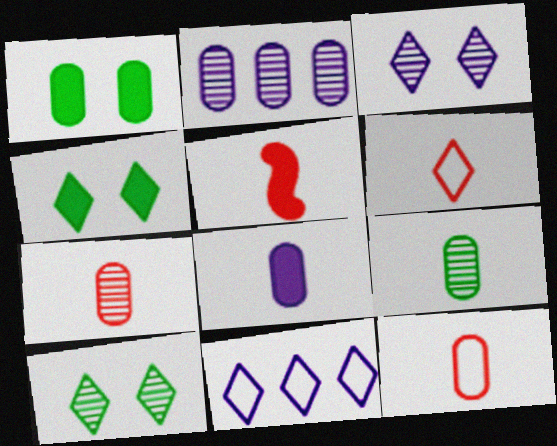[[1, 2, 12], 
[5, 6, 7], 
[8, 9, 12]]